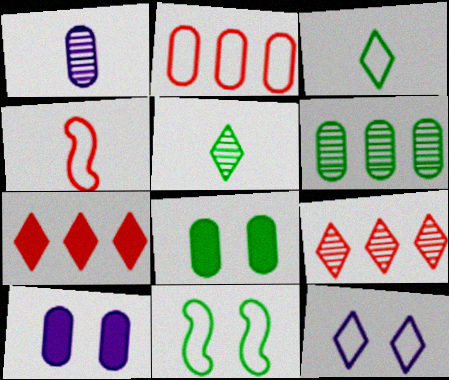[[1, 2, 8], 
[1, 7, 11], 
[5, 7, 12]]